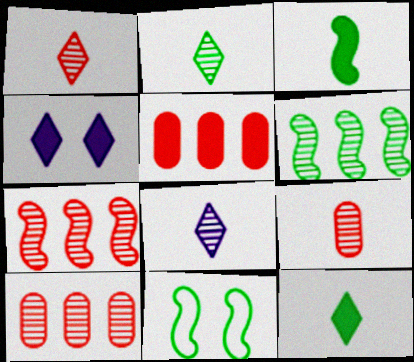[[1, 2, 8], 
[3, 4, 5], 
[3, 6, 11], 
[5, 8, 11]]